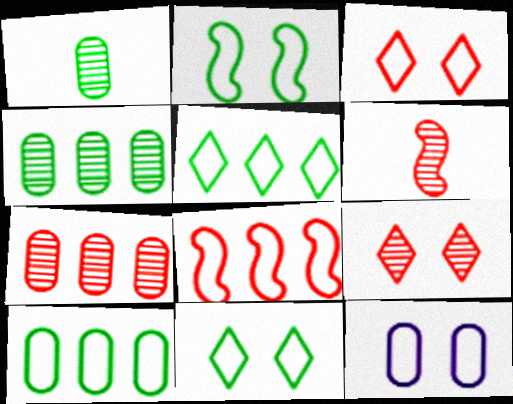[[2, 3, 12], 
[6, 7, 9]]